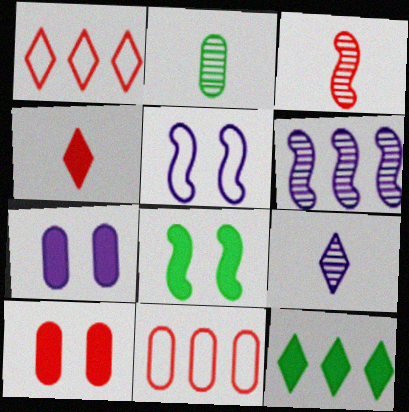[[1, 3, 10], 
[2, 3, 9], 
[2, 7, 11], 
[6, 11, 12], 
[8, 9, 11]]